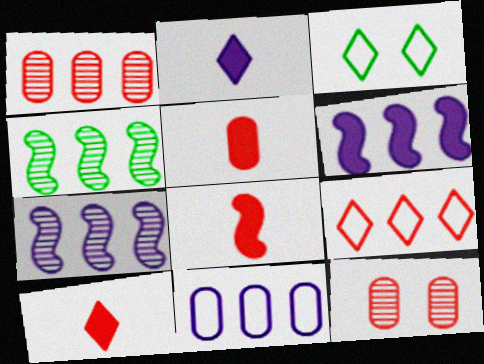[[3, 5, 7], 
[5, 8, 10], 
[8, 9, 12]]